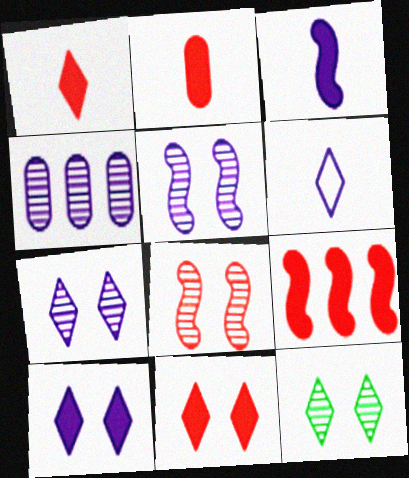[[2, 9, 11]]